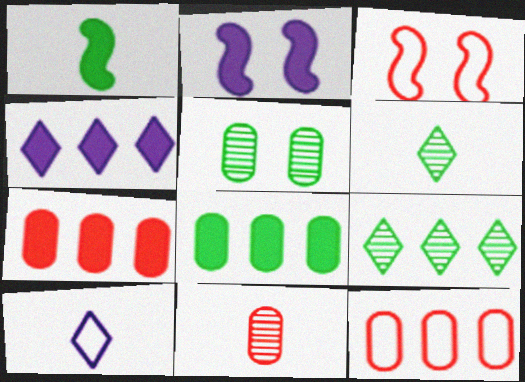[[1, 10, 11], 
[2, 6, 12]]